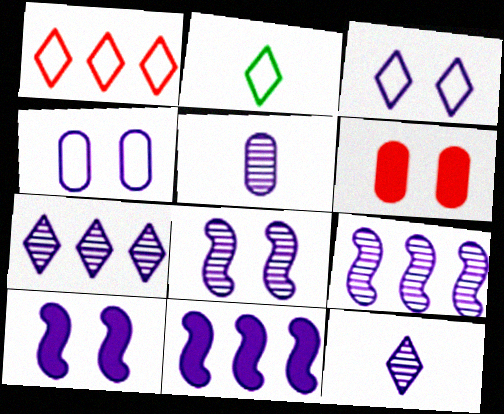[[1, 2, 3], 
[2, 6, 9], 
[3, 5, 11], 
[4, 11, 12], 
[5, 7, 8]]